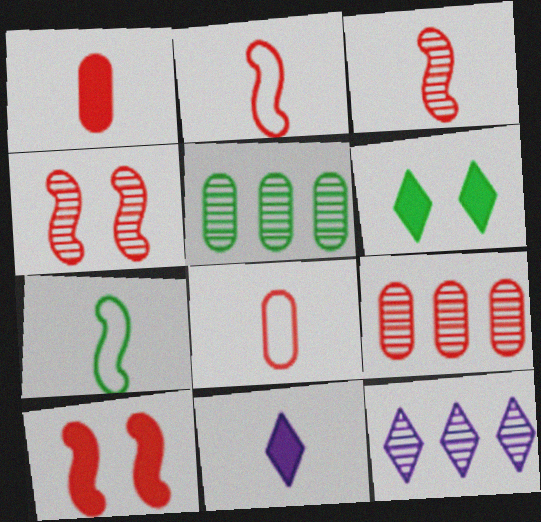[[5, 6, 7]]